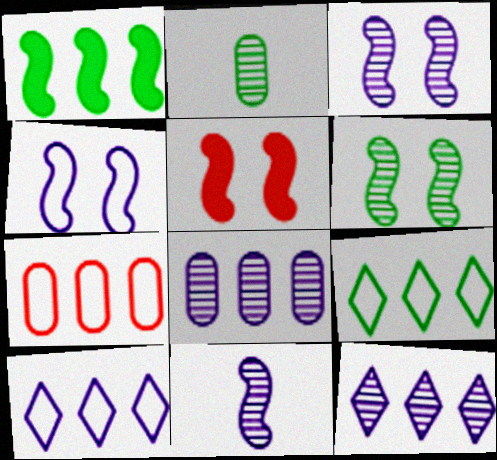[[1, 7, 12], 
[2, 5, 10], 
[4, 5, 6]]